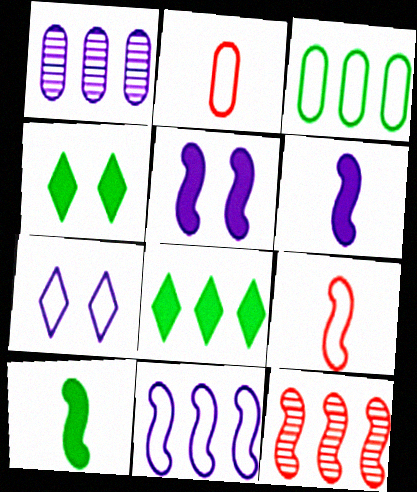[[1, 4, 9], 
[1, 6, 7], 
[3, 7, 9]]